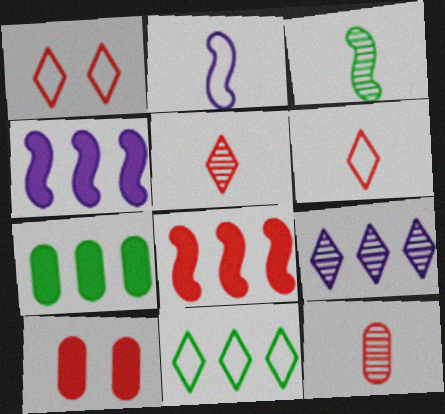[[1, 8, 12]]